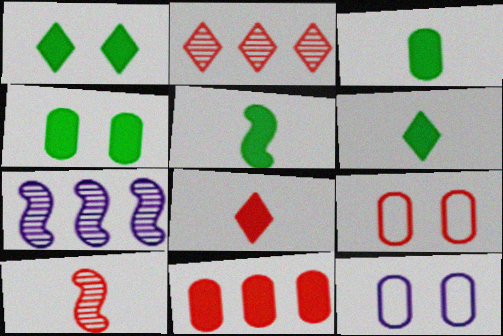[[2, 5, 12], 
[3, 5, 6], 
[6, 7, 9]]